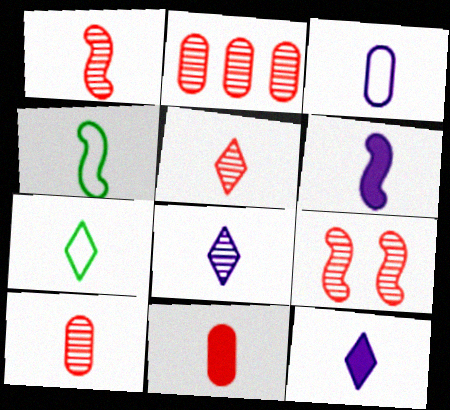[[1, 4, 6], 
[1, 5, 10], 
[2, 5, 9], 
[3, 6, 8], 
[4, 8, 11], 
[4, 10, 12], 
[5, 7, 12], 
[6, 7, 10]]